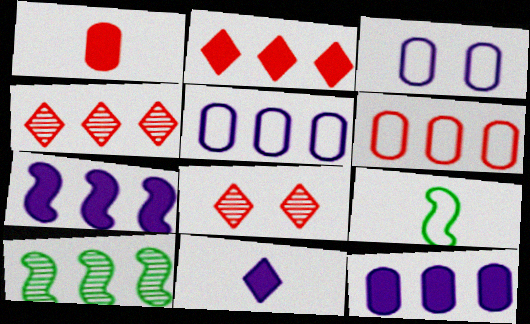[[2, 5, 10], 
[8, 9, 12]]